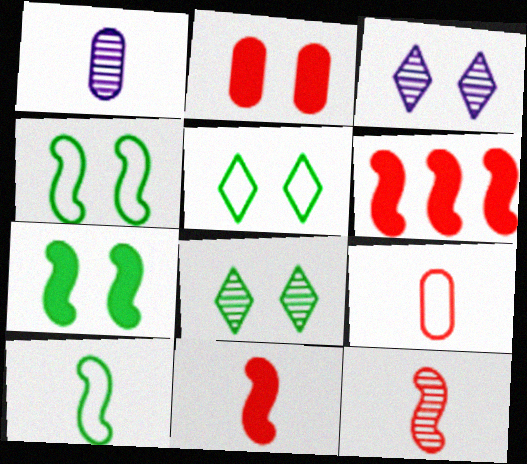[[1, 5, 6], 
[2, 3, 4]]